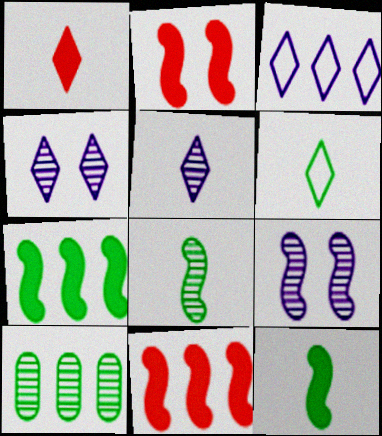[[1, 5, 6], 
[3, 10, 11]]